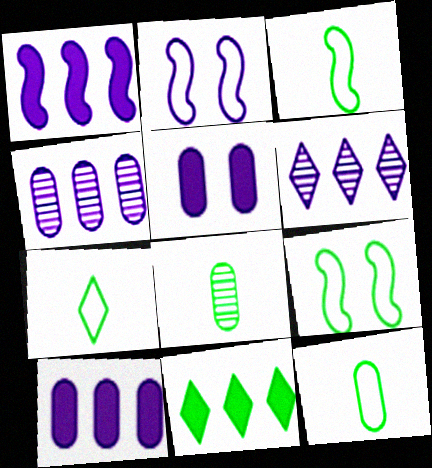[[3, 7, 12], 
[8, 9, 11]]